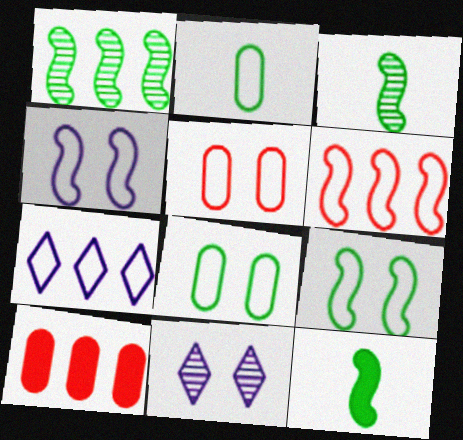[[1, 7, 10], 
[1, 9, 12]]